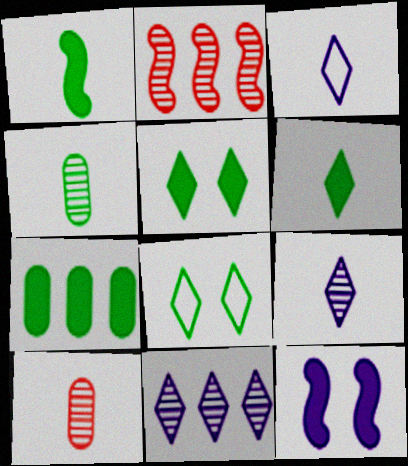[[1, 3, 10], 
[1, 5, 7]]